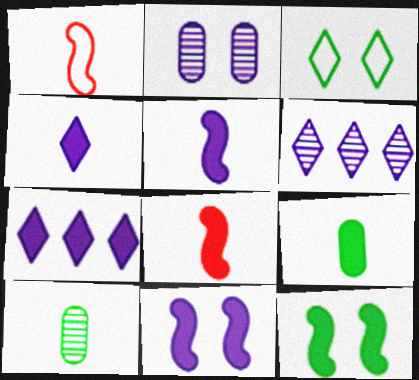[[1, 4, 10], 
[4, 8, 9]]